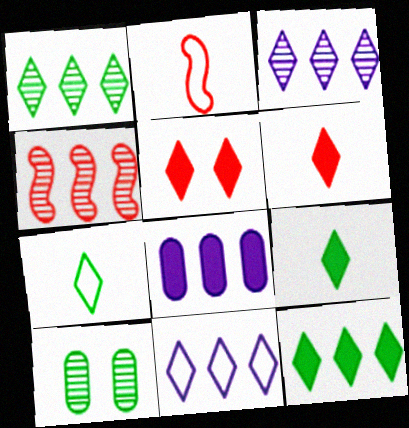[[3, 5, 7]]